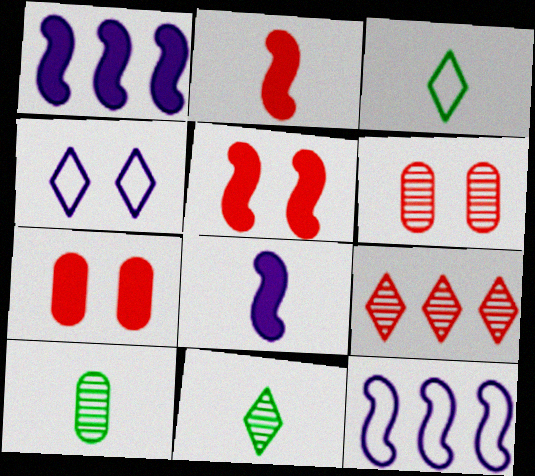[[1, 3, 6], 
[7, 11, 12]]